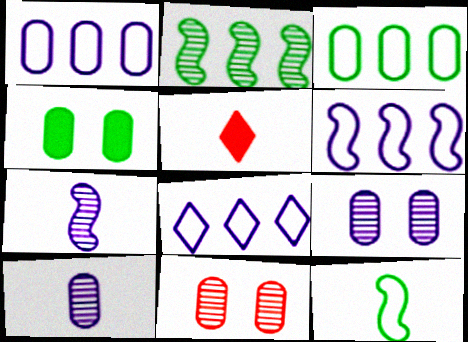[[1, 6, 8], 
[5, 10, 12]]